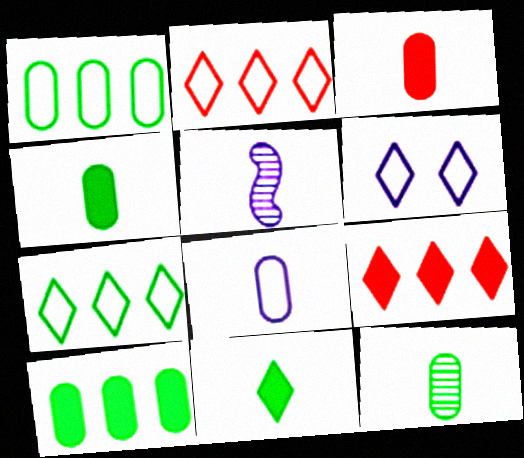[[3, 8, 12]]